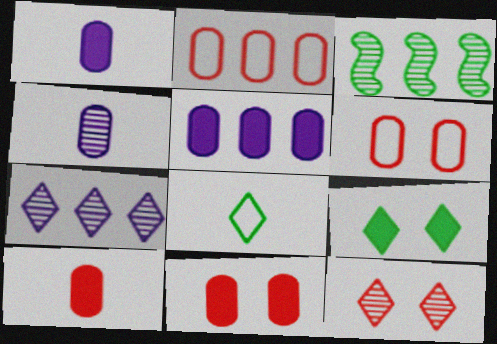[[3, 4, 12]]